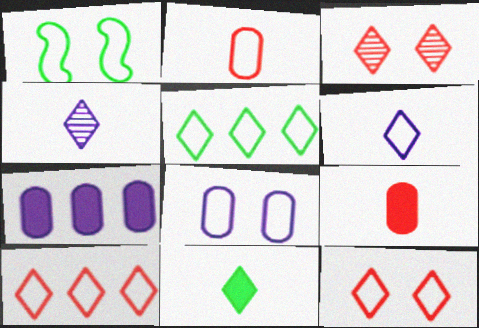[[1, 8, 12], 
[5, 6, 12]]